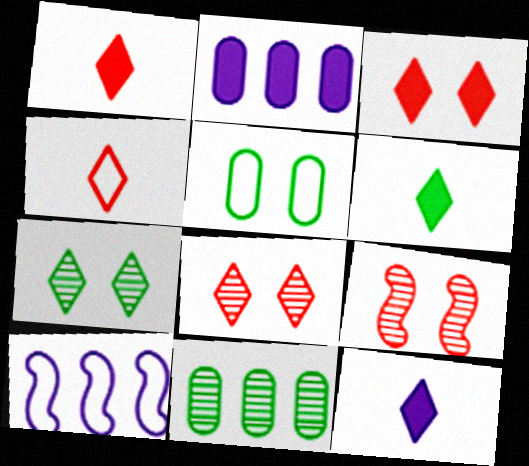[[1, 6, 12], 
[4, 5, 10]]